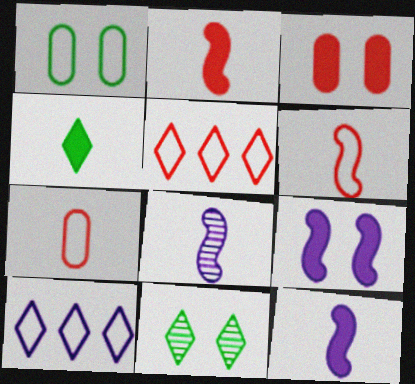[[1, 6, 10], 
[4, 7, 8]]